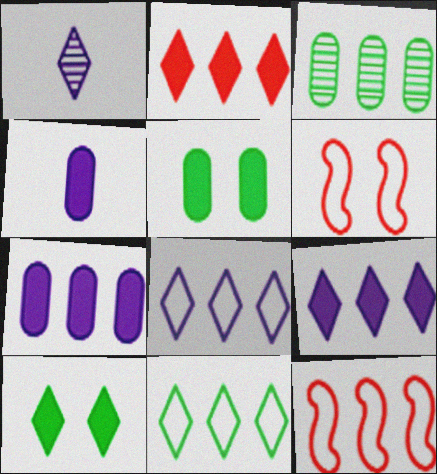[[1, 5, 12], 
[3, 9, 12]]